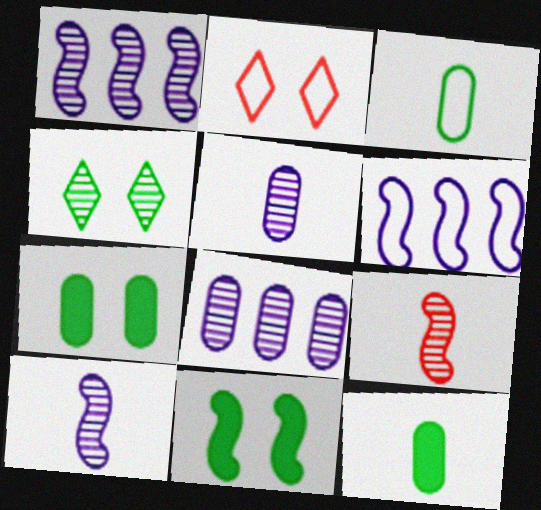[[1, 2, 12], 
[2, 3, 6], 
[4, 8, 9], 
[6, 9, 11]]